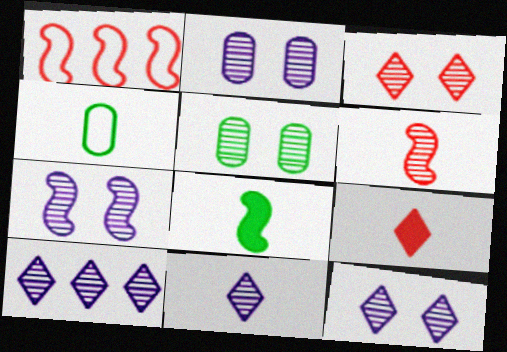[[1, 7, 8], 
[2, 7, 12], 
[3, 5, 7], 
[5, 6, 10], 
[10, 11, 12]]